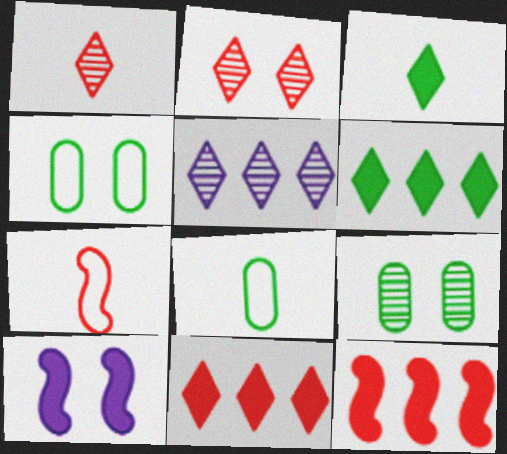[[2, 4, 10]]